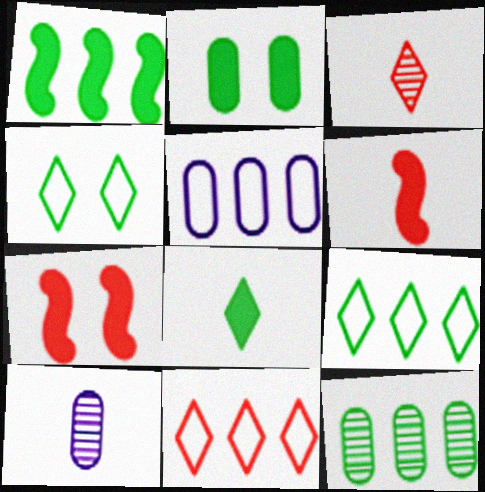[[1, 2, 8], 
[1, 9, 12], 
[7, 9, 10]]